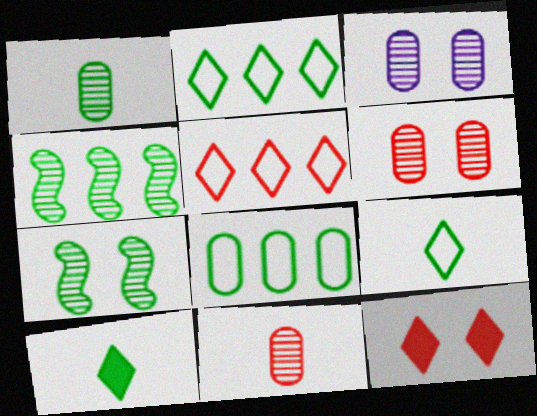[[7, 8, 10]]